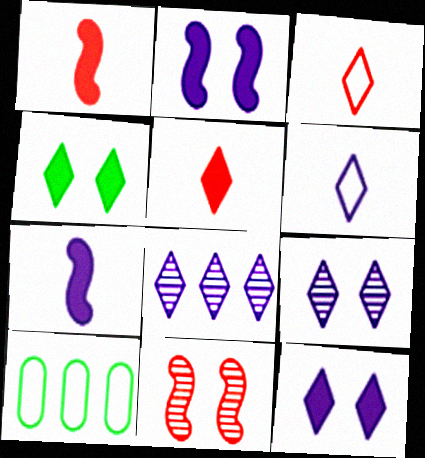[[1, 9, 10], 
[3, 4, 8], 
[6, 8, 12]]